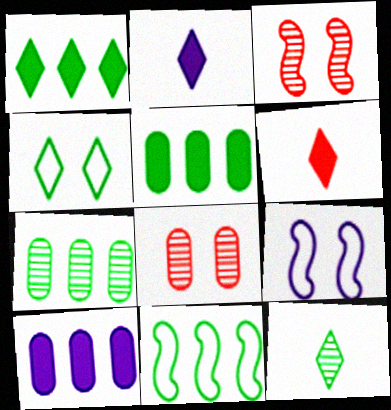[[1, 4, 12], 
[1, 7, 11], 
[2, 8, 11], 
[6, 7, 9]]